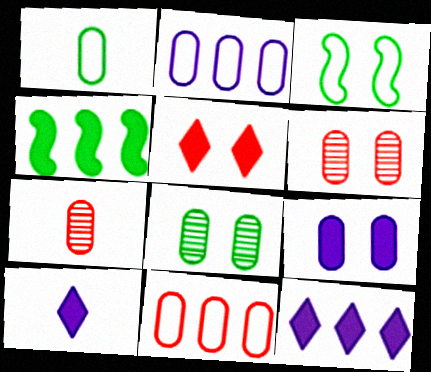[[3, 7, 12]]